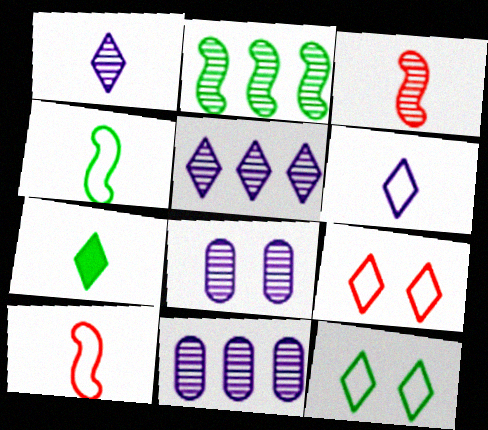[[5, 7, 9]]